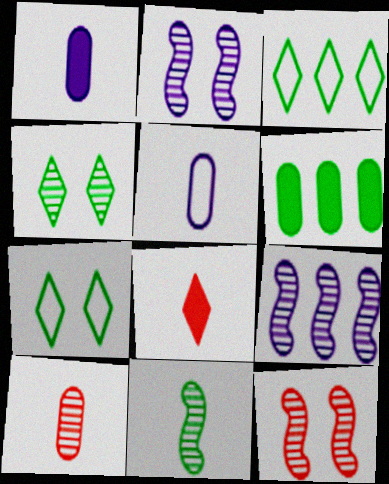[[1, 3, 12], 
[4, 9, 10], 
[5, 8, 11], 
[6, 7, 11], 
[9, 11, 12]]